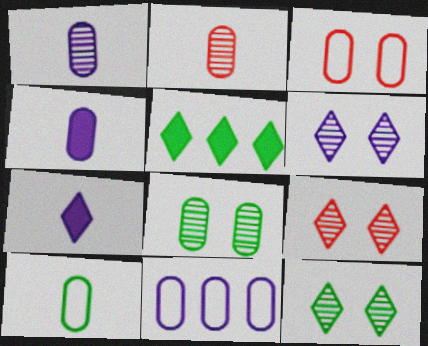[[2, 4, 10], 
[3, 10, 11], 
[6, 9, 12]]